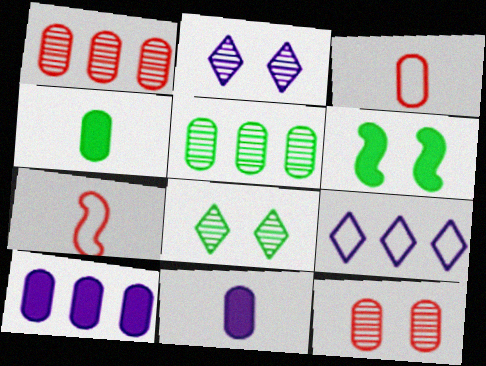[[7, 8, 10]]